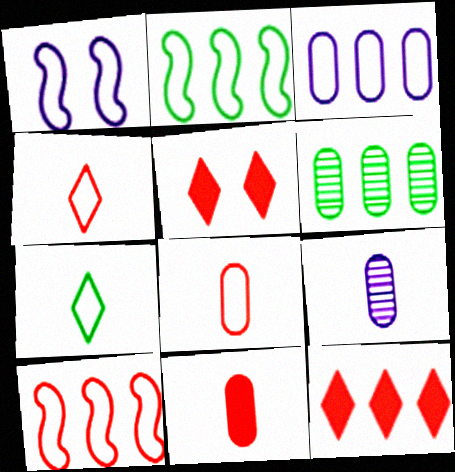[[2, 5, 9]]